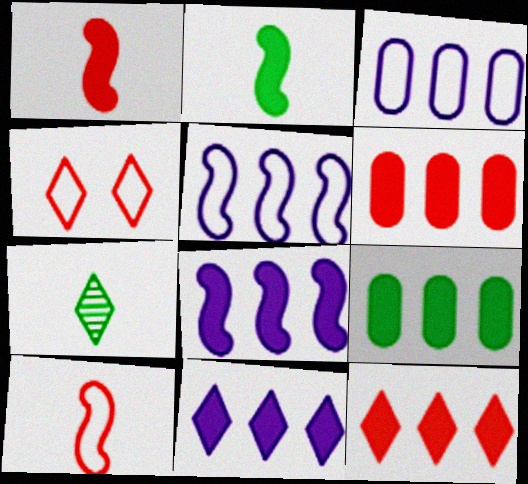[[4, 7, 11], 
[8, 9, 12]]